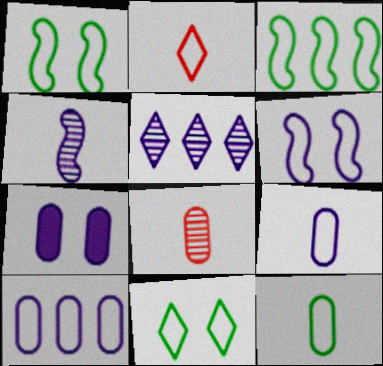[[1, 2, 10], 
[3, 11, 12]]